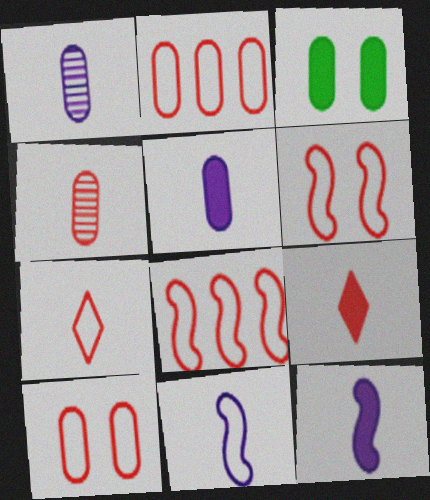[[1, 2, 3], 
[2, 6, 7], 
[7, 8, 10]]